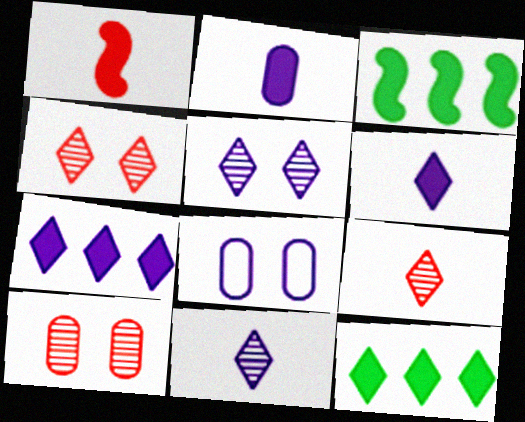[[3, 8, 9]]